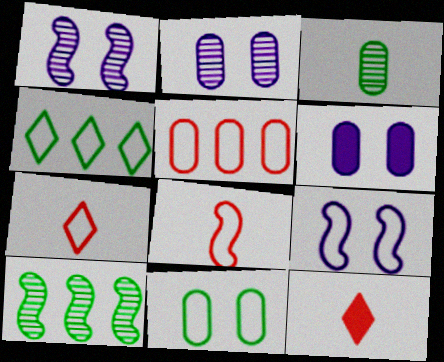[[3, 5, 6], 
[6, 7, 10]]